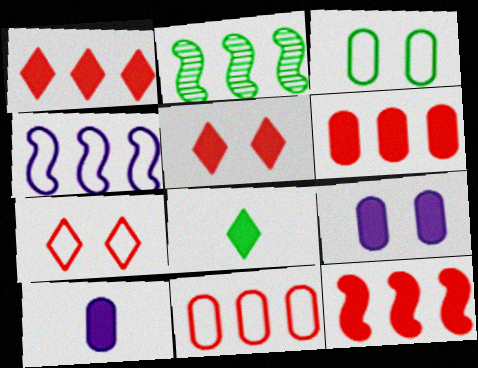[[1, 6, 12], 
[2, 3, 8], 
[2, 4, 12], 
[2, 7, 10], 
[8, 9, 12]]